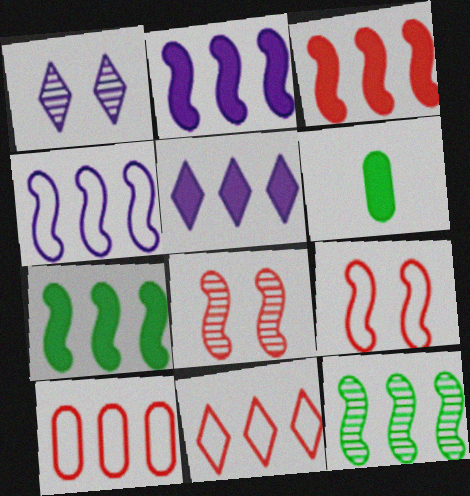[[2, 3, 7], 
[3, 4, 12], 
[5, 10, 12]]